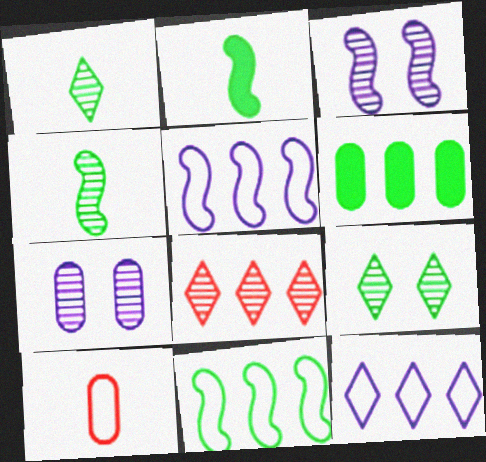[[4, 7, 8], 
[5, 6, 8], 
[6, 7, 10]]